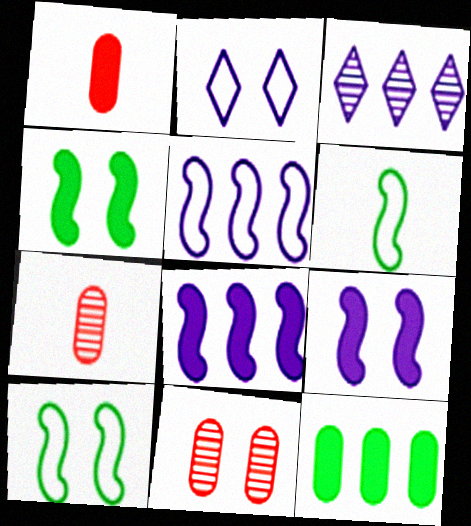[[1, 3, 10], 
[2, 4, 11]]